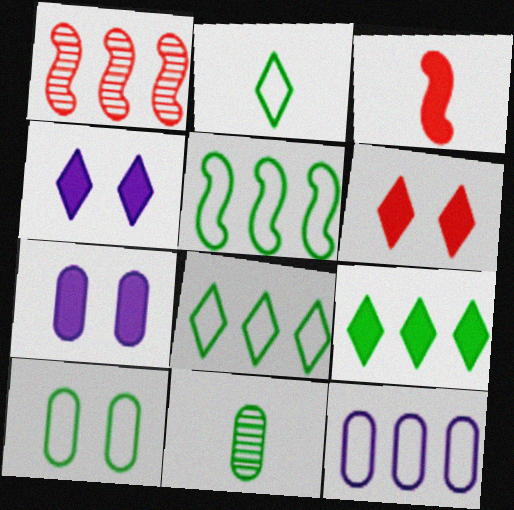[[1, 2, 7], 
[1, 9, 12], 
[2, 5, 10], 
[3, 7, 9]]